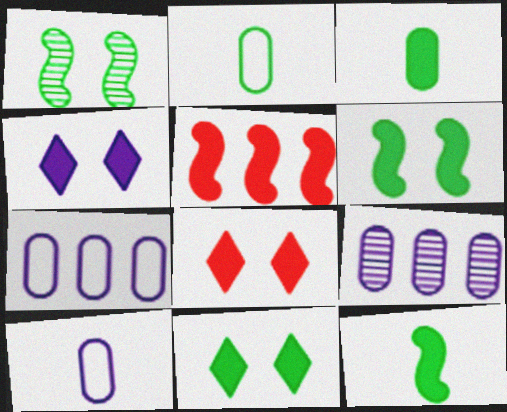[[3, 4, 5], 
[4, 8, 11]]